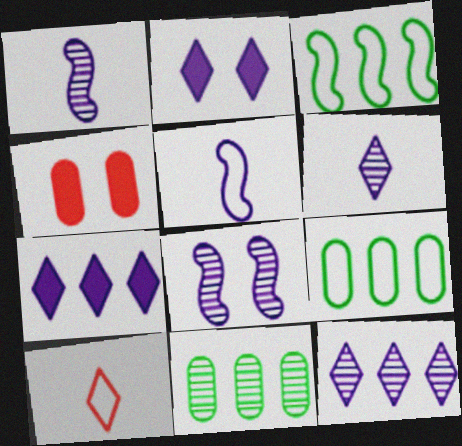[[3, 4, 6]]